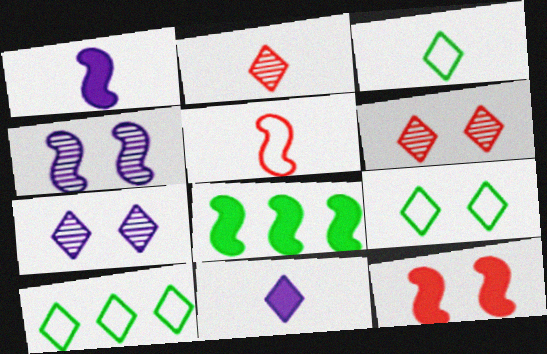[[1, 8, 12], 
[2, 3, 11], 
[3, 9, 10], 
[4, 5, 8], 
[6, 10, 11]]